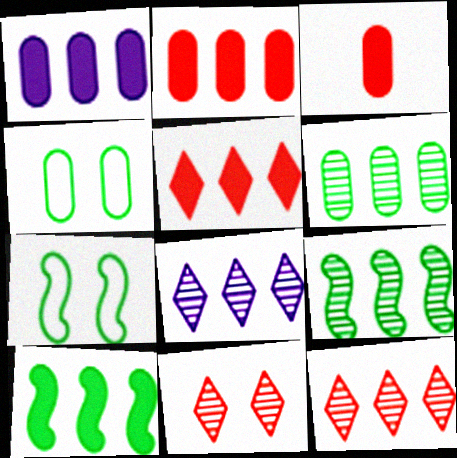[[1, 5, 10], 
[3, 7, 8]]